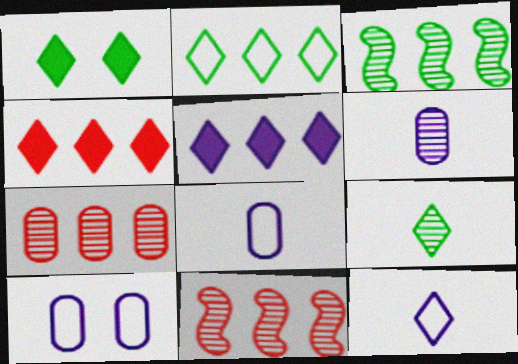[[1, 2, 9], 
[1, 8, 11]]